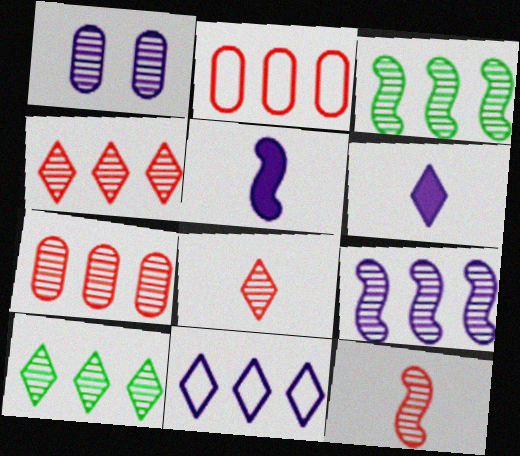[[1, 3, 8], 
[1, 5, 11], 
[1, 10, 12], 
[7, 9, 10]]